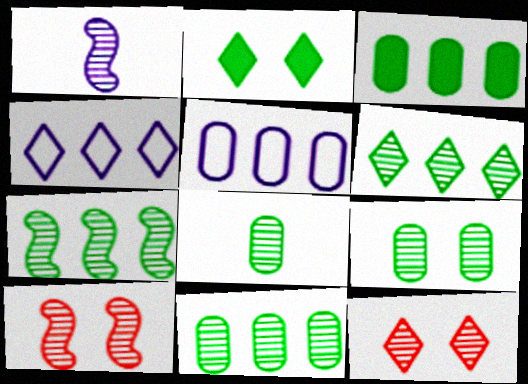[[1, 7, 10], 
[1, 11, 12], 
[6, 7, 11], 
[8, 9, 11]]